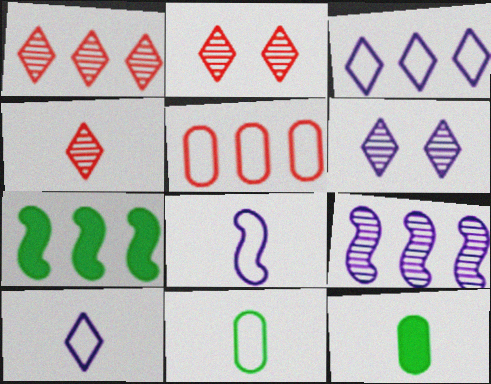[[1, 2, 4], 
[4, 8, 12]]